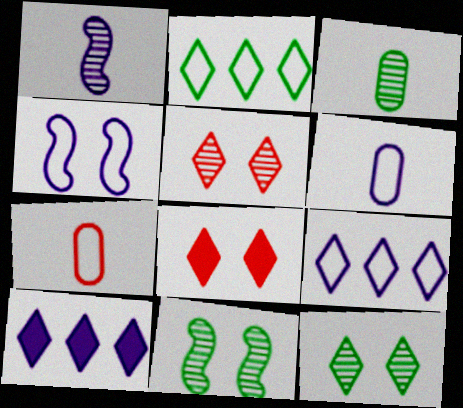[[2, 4, 7], 
[4, 6, 9], 
[7, 10, 11]]